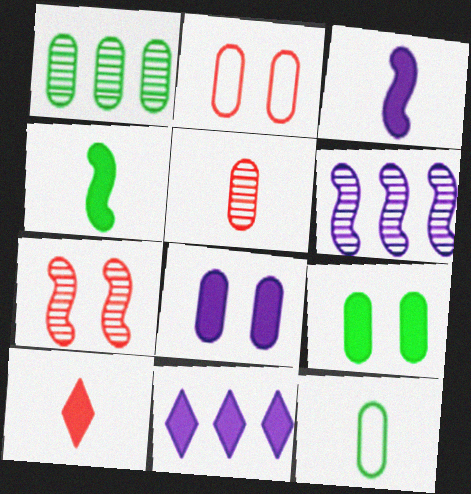[[1, 9, 12], 
[3, 8, 11], 
[7, 11, 12]]